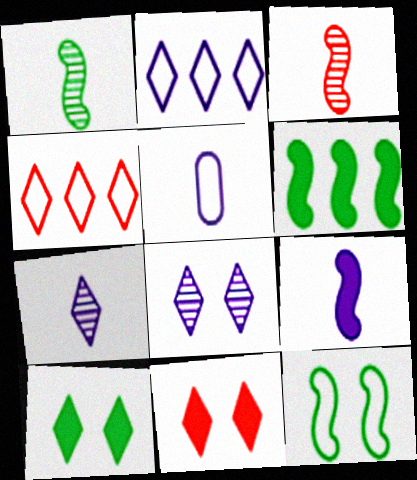[[1, 6, 12], 
[4, 5, 12], 
[4, 7, 10], 
[5, 7, 9]]